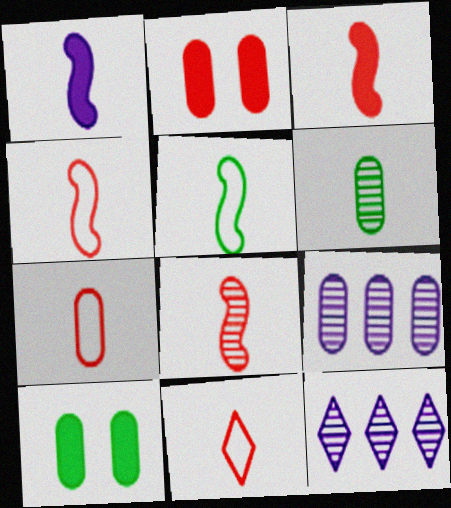[[1, 5, 8], 
[1, 6, 11], 
[2, 5, 12], 
[3, 4, 8], 
[4, 7, 11], 
[4, 10, 12], 
[7, 9, 10]]